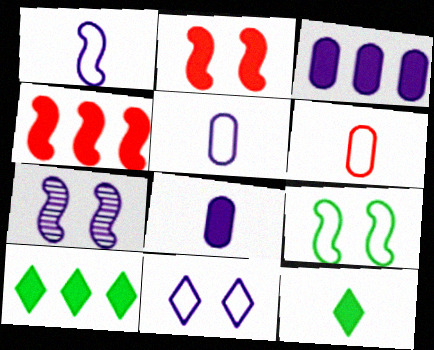[[2, 3, 12], 
[2, 7, 9], 
[2, 8, 10], 
[3, 4, 10], 
[6, 7, 10]]